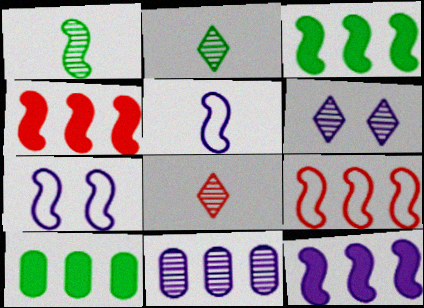[[1, 4, 7], 
[3, 4, 12], 
[7, 8, 10]]